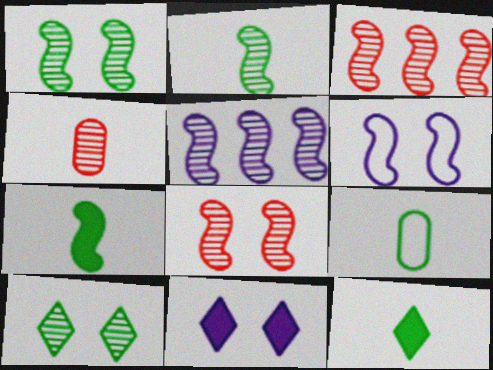[[2, 5, 8], 
[2, 9, 12], 
[3, 6, 7], 
[3, 9, 11], 
[4, 5, 10]]